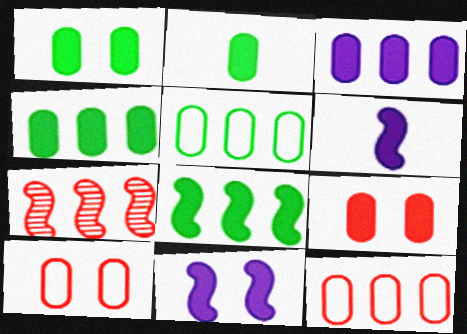[[1, 2, 4], 
[2, 3, 9]]